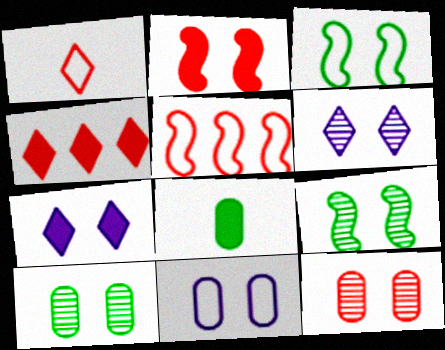[[3, 7, 12], 
[5, 6, 8], 
[6, 9, 12]]